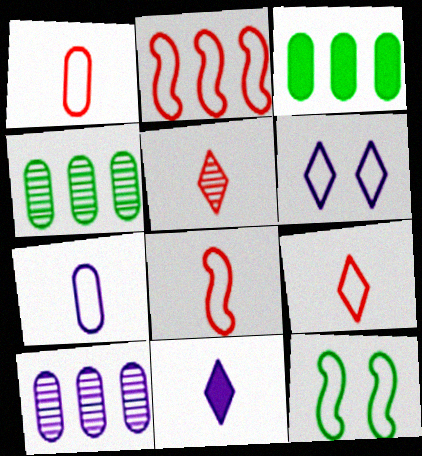[[1, 8, 9]]